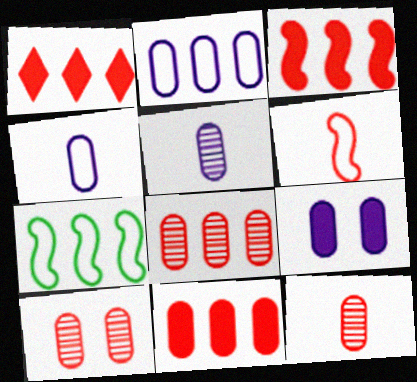[[1, 3, 11], 
[1, 6, 10], 
[2, 5, 9], 
[8, 10, 12]]